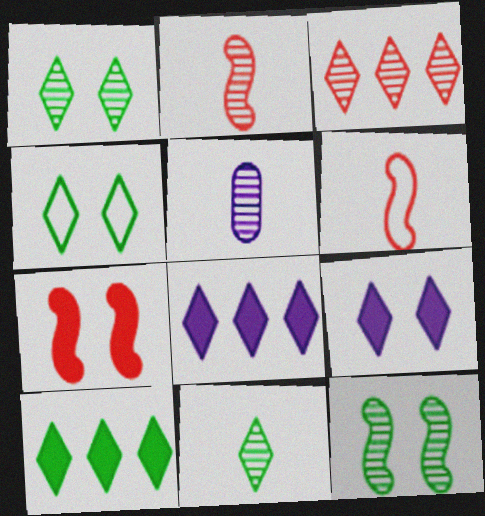[[2, 5, 11], 
[3, 5, 12], 
[4, 10, 11]]